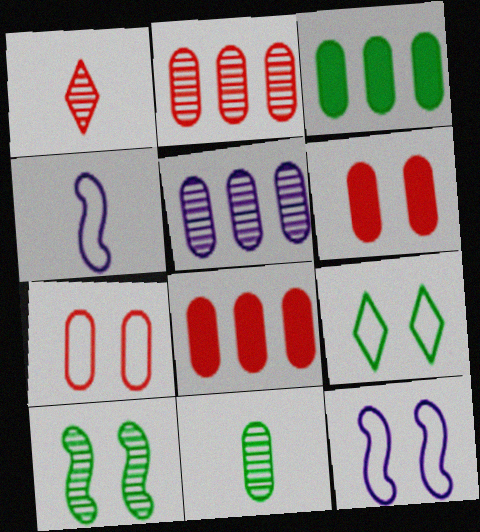[[1, 3, 12], 
[1, 5, 10], 
[7, 9, 12]]